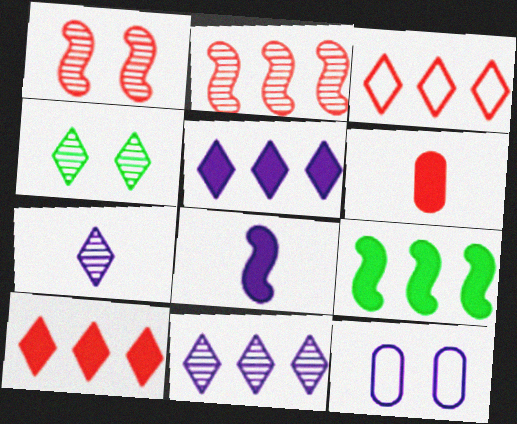[[1, 3, 6], 
[8, 11, 12]]